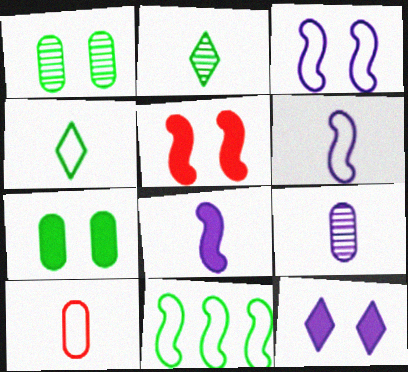[[2, 7, 11], 
[2, 8, 10], 
[4, 6, 10], 
[5, 7, 12]]